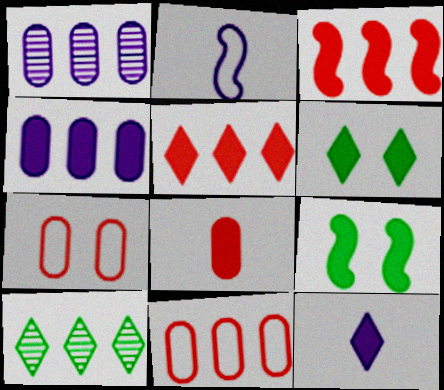[[5, 6, 12]]